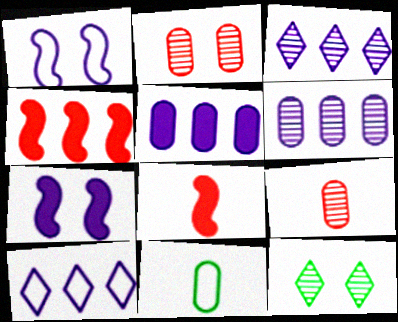[[2, 5, 11]]